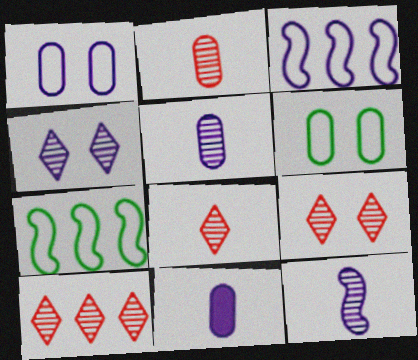[[3, 4, 11], 
[7, 9, 11], 
[8, 9, 10]]